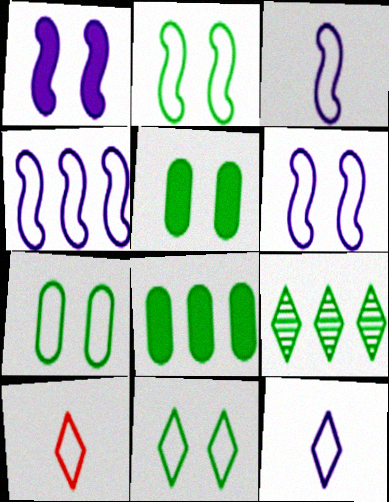[[2, 7, 11], 
[3, 4, 6], 
[4, 7, 10]]